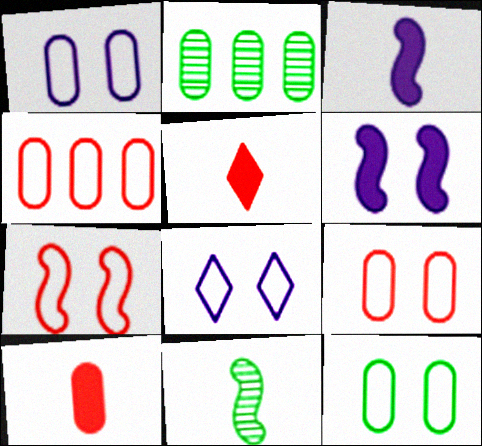[[1, 2, 10], 
[1, 9, 12], 
[7, 8, 12]]